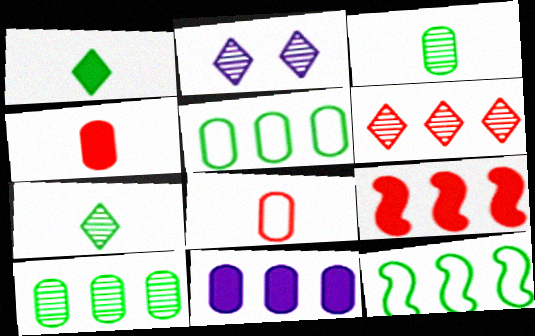[[2, 4, 12], 
[2, 6, 7], 
[6, 11, 12]]